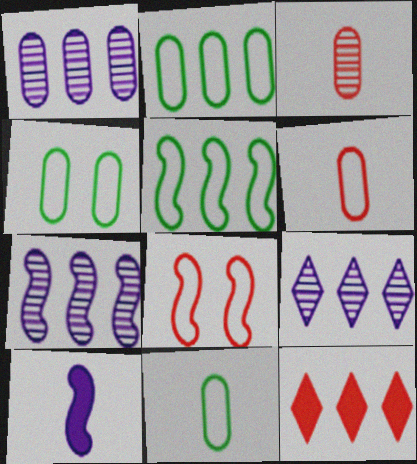[[1, 5, 12], 
[1, 7, 9], 
[2, 4, 11], 
[2, 7, 12], 
[3, 8, 12]]